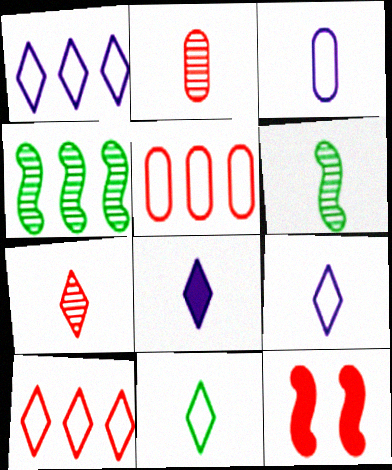[[2, 10, 12], 
[5, 7, 12], 
[7, 8, 11]]